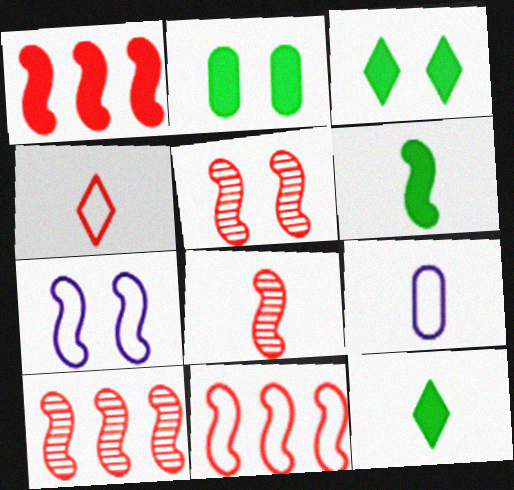[[1, 10, 11], 
[3, 9, 10], 
[5, 8, 10], 
[6, 7, 10], 
[8, 9, 12]]